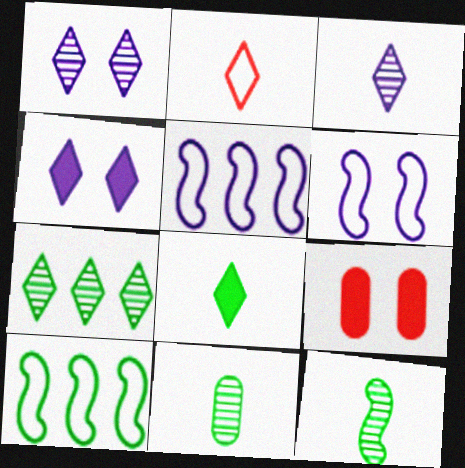[[2, 3, 8], 
[2, 4, 7], 
[3, 9, 10]]